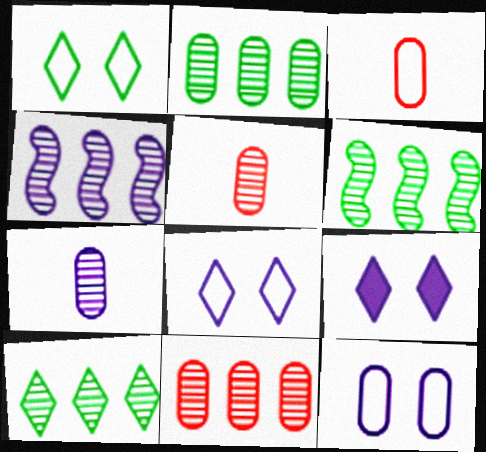[[2, 6, 10], 
[3, 6, 9], 
[4, 10, 11]]